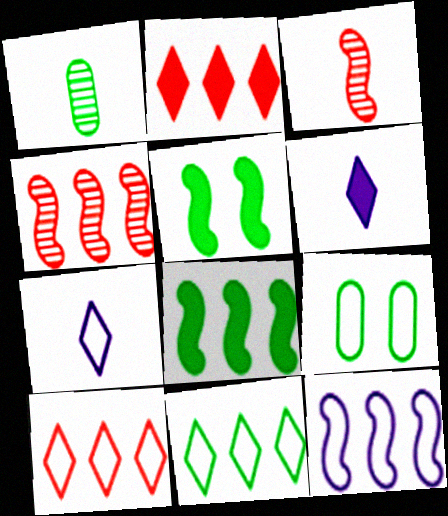[[1, 5, 11], 
[3, 5, 12], 
[4, 6, 9], 
[4, 8, 12]]